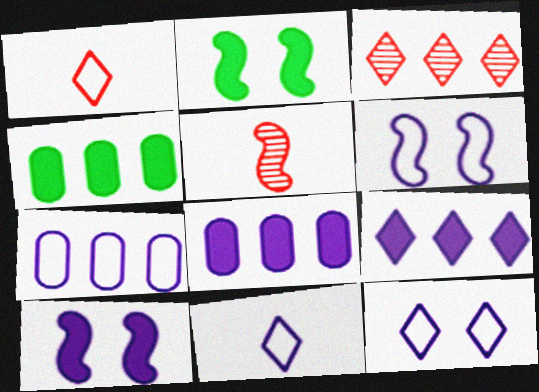[[4, 5, 12], 
[6, 7, 11]]